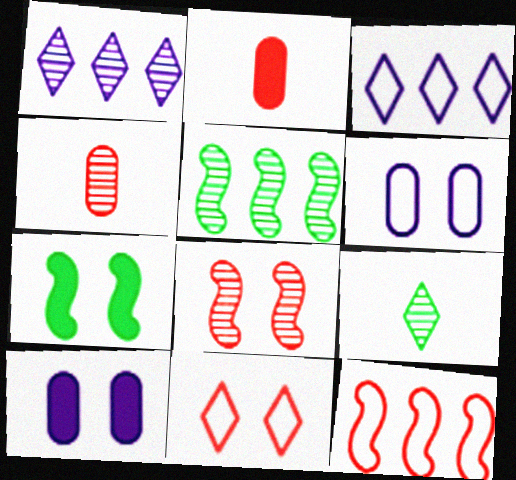[[3, 4, 7], 
[9, 10, 12]]